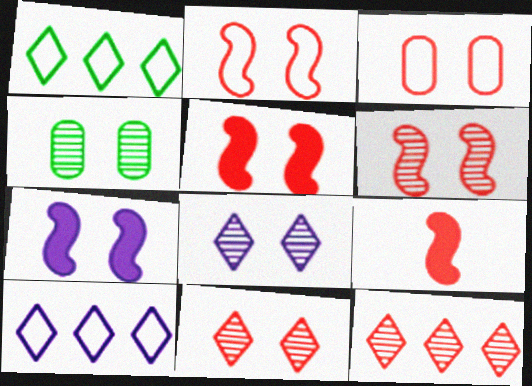[[2, 5, 6], 
[3, 5, 11], 
[3, 9, 12], 
[4, 6, 8], 
[4, 9, 10]]